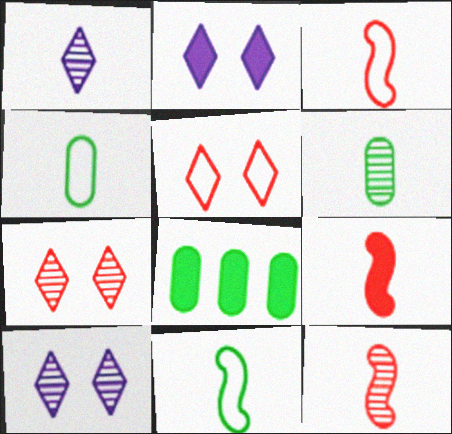[[1, 4, 9], 
[1, 6, 12], 
[2, 8, 9], 
[3, 8, 10], 
[3, 9, 12]]